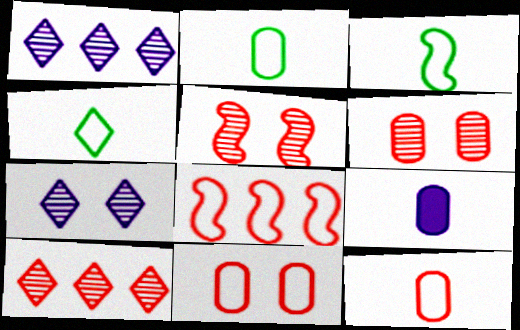[[2, 3, 4]]